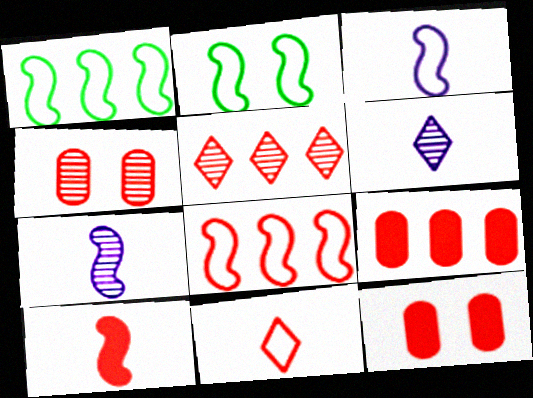[[1, 6, 12], 
[2, 3, 8], 
[2, 6, 9], 
[5, 8, 9]]